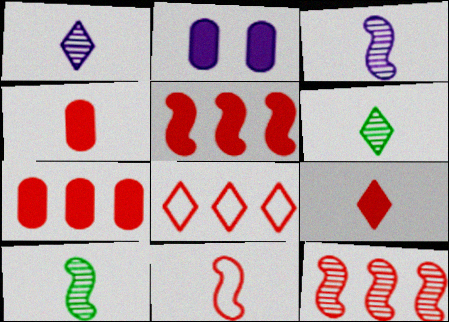[[2, 8, 10], 
[7, 8, 12]]